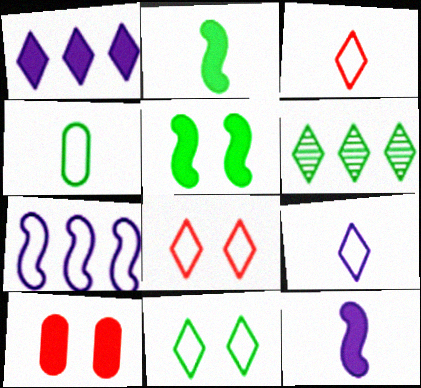[[1, 2, 10], 
[4, 5, 6], 
[4, 7, 8]]